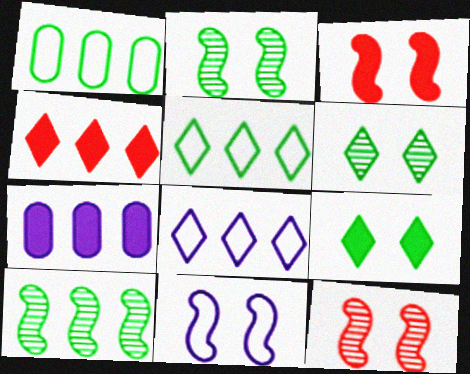[[2, 3, 11]]